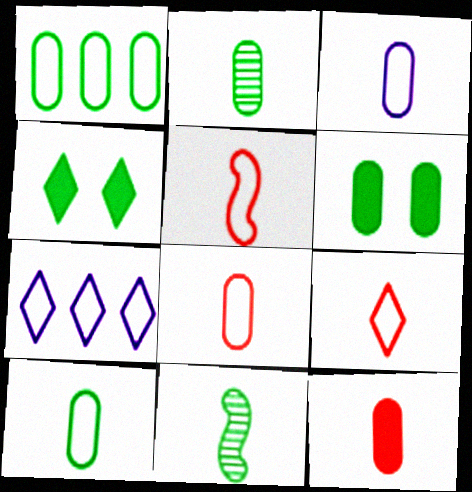[[1, 2, 6], 
[1, 4, 11], 
[2, 3, 12], 
[3, 8, 10], 
[5, 8, 9]]